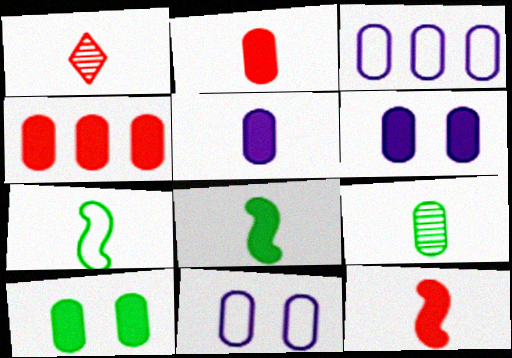[[1, 5, 7], 
[4, 5, 10], 
[4, 9, 11]]